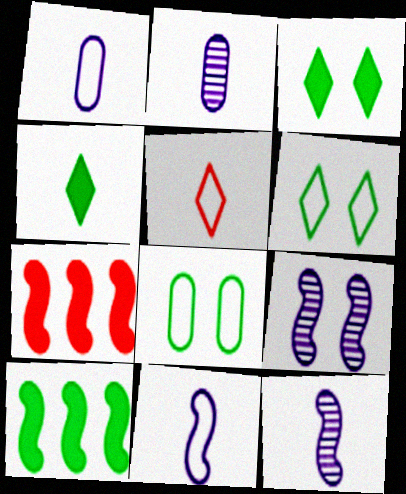[[2, 6, 7]]